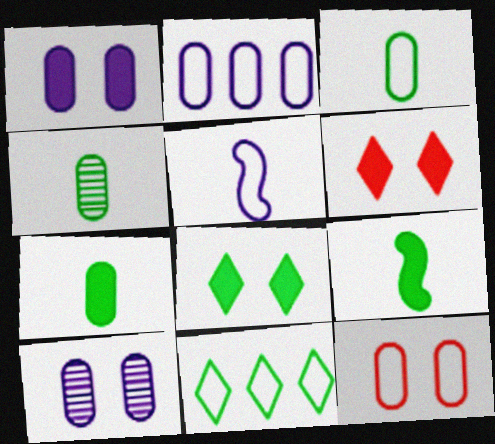[[2, 3, 12], 
[3, 4, 7], 
[5, 11, 12]]